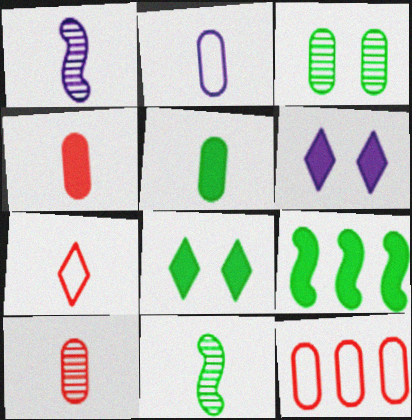[[1, 5, 7], 
[1, 8, 12], 
[2, 5, 10], 
[4, 6, 9], 
[5, 8, 9], 
[6, 11, 12]]